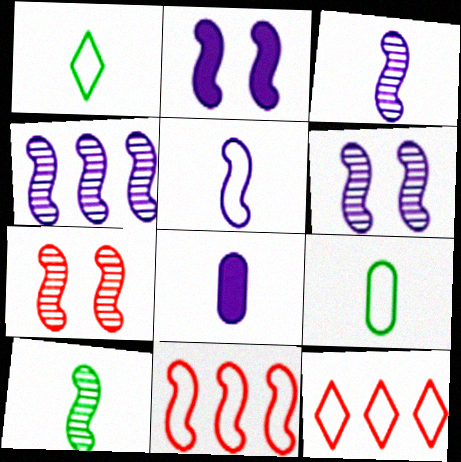[[2, 4, 5], 
[2, 10, 11], 
[3, 4, 6], 
[4, 7, 10]]